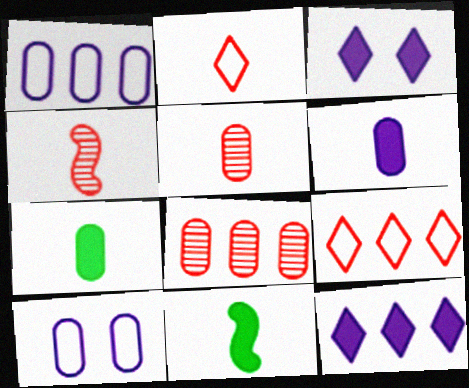[[7, 8, 10]]